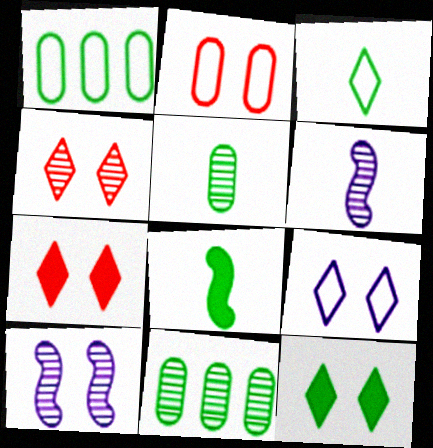[[1, 6, 7], 
[2, 10, 12], 
[3, 5, 8], 
[4, 6, 11], 
[4, 9, 12]]